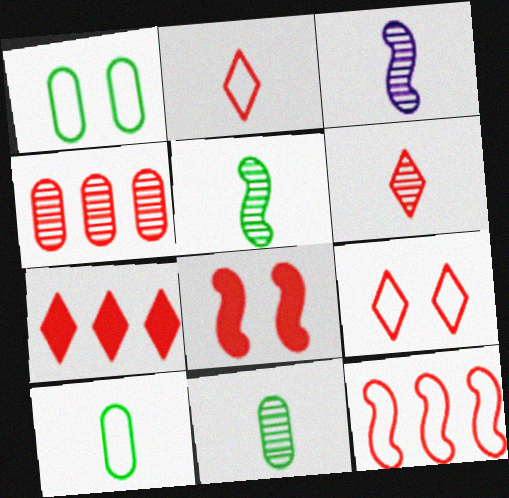[[1, 3, 7], 
[2, 4, 8], 
[3, 6, 11], 
[4, 7, 12], 
[6, 7, 9]]